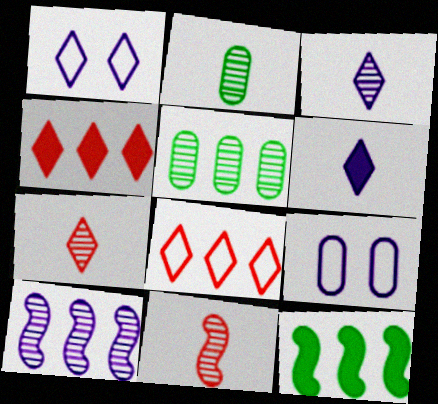[[2, 3, 11], 
[6, 9, 10], 
[7, 9, 12]]